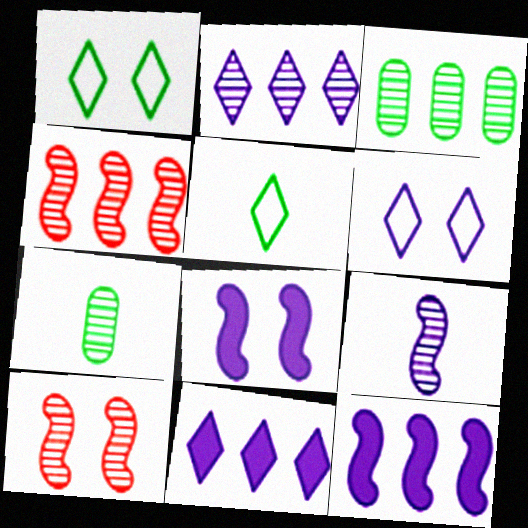[[2, 3, 4], 
[2, 7, 10]]